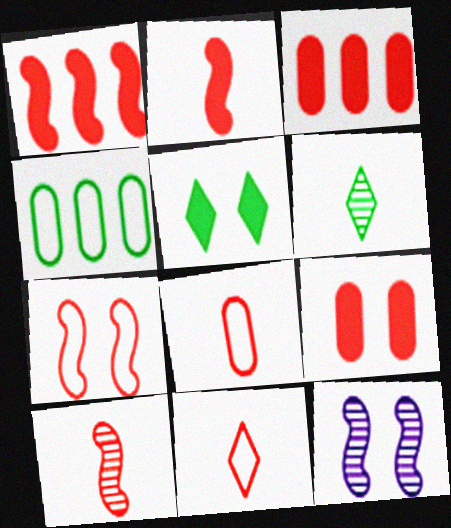[[1, 7, 10]]